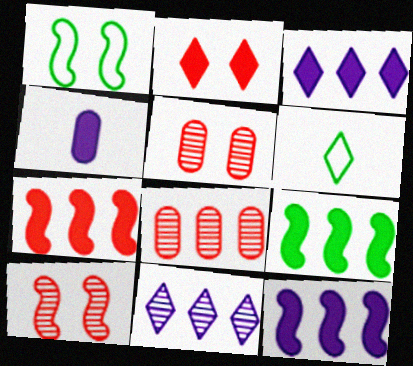[[2, 4, 9], 
[2, 6, 11], 
[5, 6, 12], 
[7, 9, 12]]